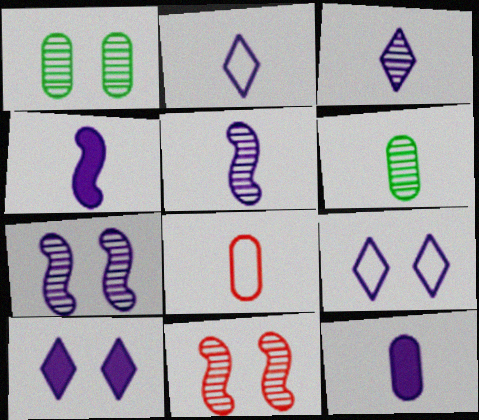[[2, 5, 12], 
[6, 8, 12]]